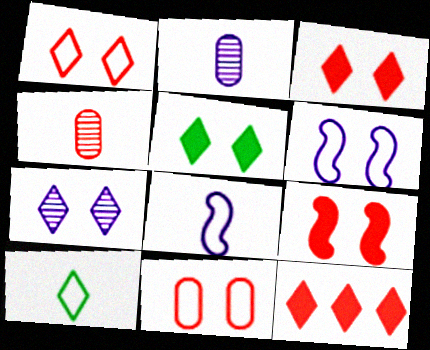[[1, 5, 7], 
[7, 10, 12]]